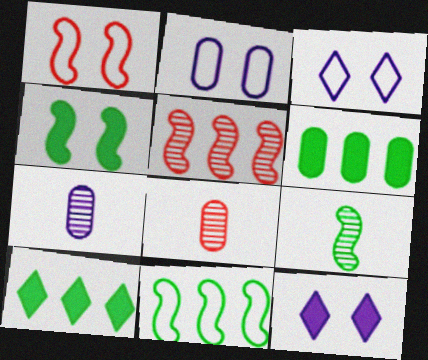[[1, 7, 10], 
[2, 6, 8], 
[4, 9, 11], 
[8, 11, 12]]